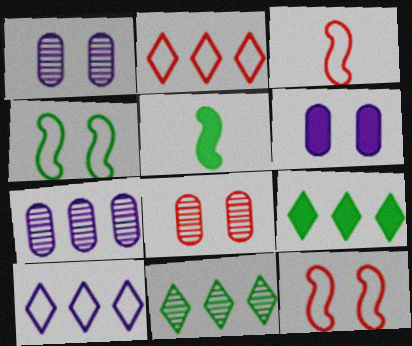[[1, 2, 5], 
[1, 3, 9], 
[3, 6, 11], 
[5, 8, 10]]